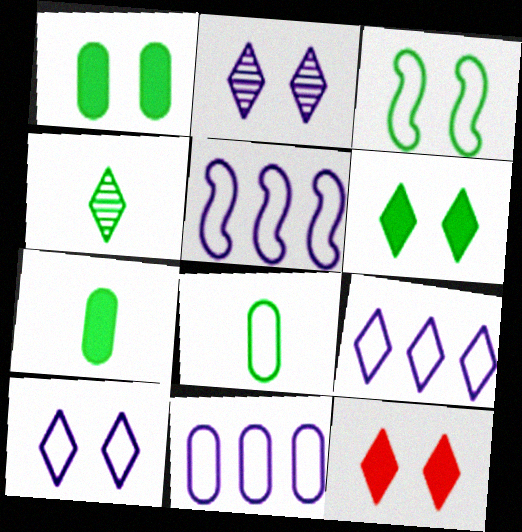[[4, 9, 12], 
[5, 9, 11]]